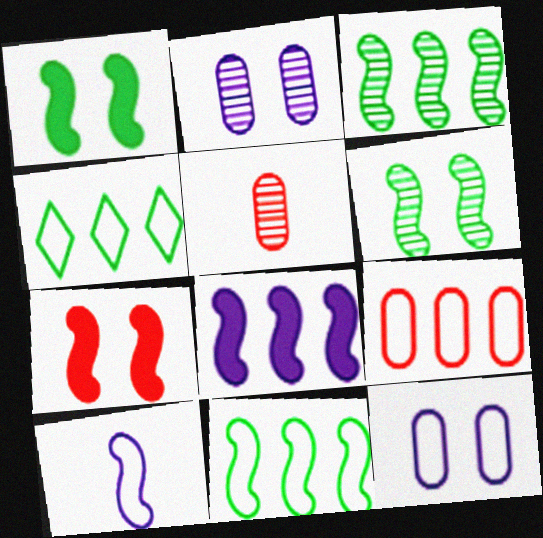[[3, 7, 10]]